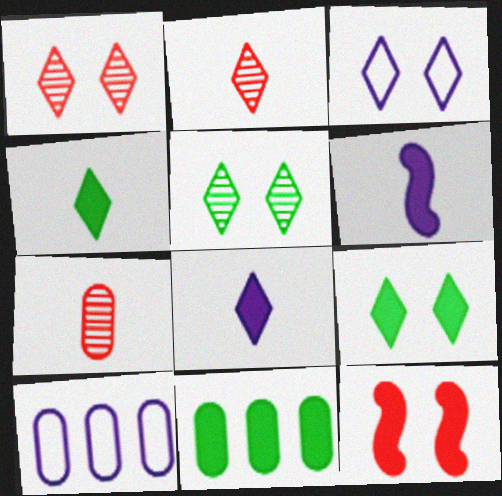[[1, 3, 9], 
[8, 11, 12]]